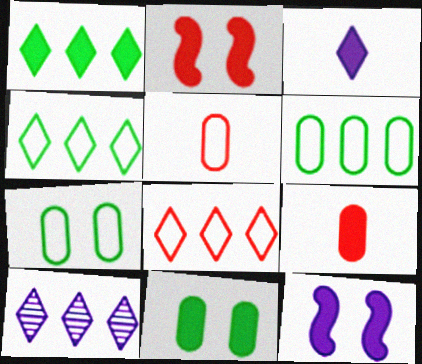[[1, 8, 10], 
[1, 9, 12]]